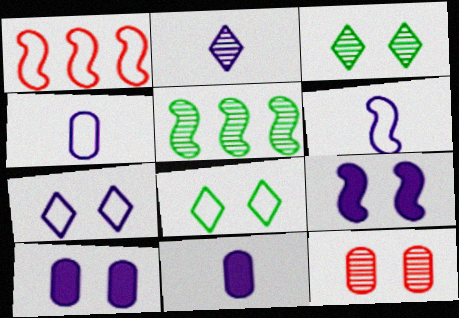[[1, 3, 11], 
[1, 4, 8], 
[2, 5, 12], 
[2, 6, 11], 
[8, 9, 12]]